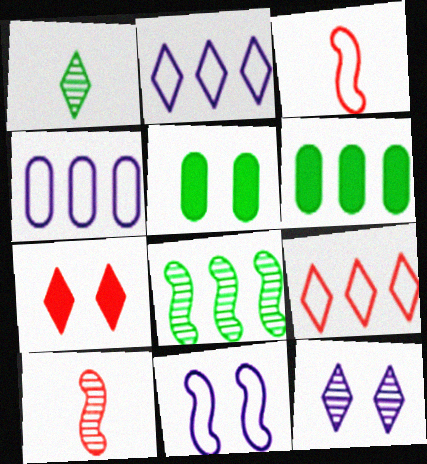[[1, 2, 7], 
[2, 5, 10], 
[3, 6, 12]]